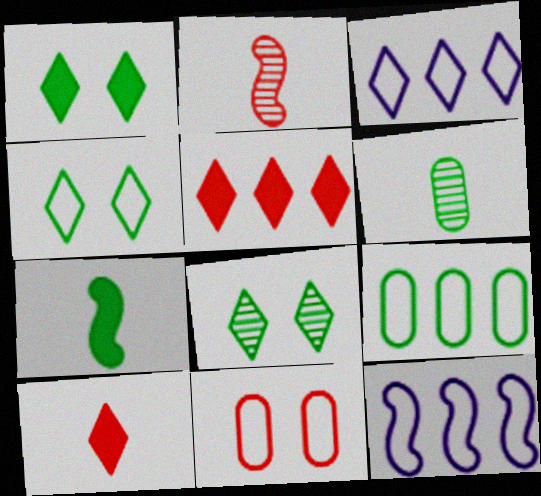[[1, 4, 8], 
[2, 5, 11], 
[3, 8, 10], 
[7, 8, 9]]